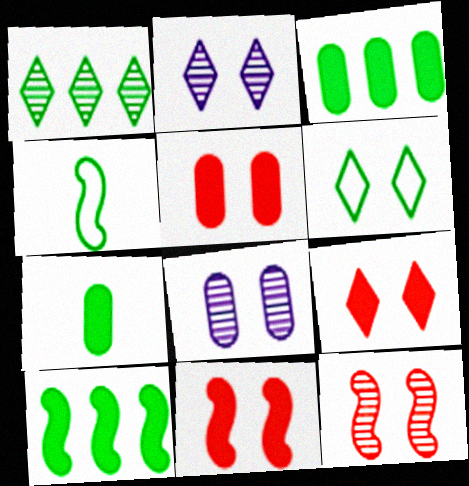[[2, 6, 9], 
[5, 9, 11], 
[6, 8, 11]]